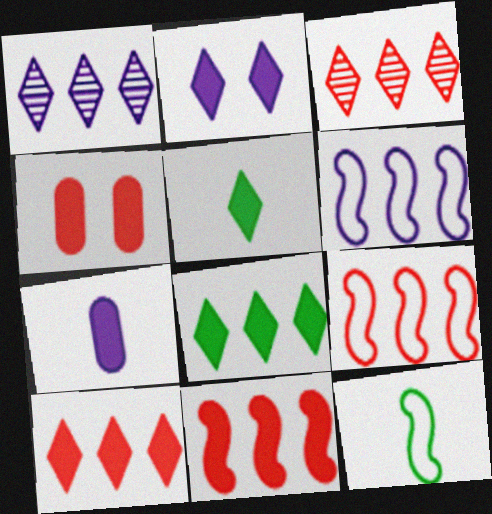[[1, 4, 12], 
[2, 5, 10]]